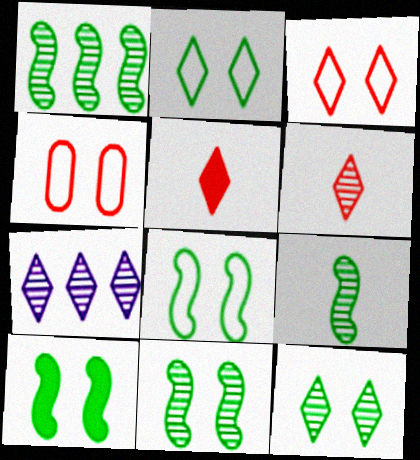[[1, 9, 11], 
[2, 5, 7], 
[6, 7, 12], 
[8, 10, 11]]